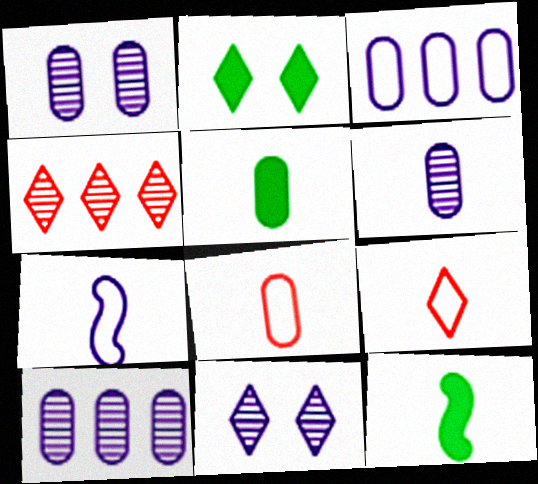[[1, 6, 10], 
[5, 6, 8], 
[6, 9, 12]]